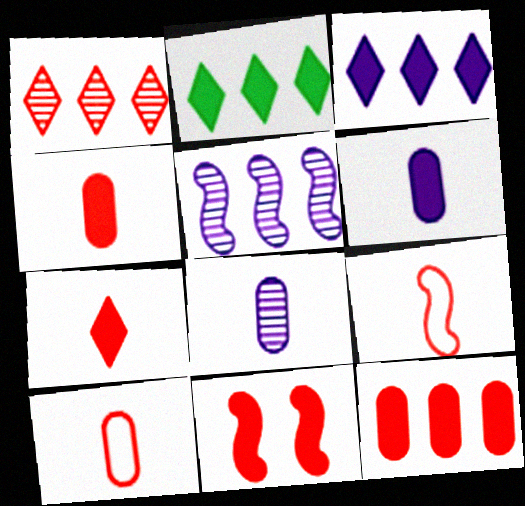[[1, 10, 11], 
[2, 6, 11], 
[7, 11, 12]]